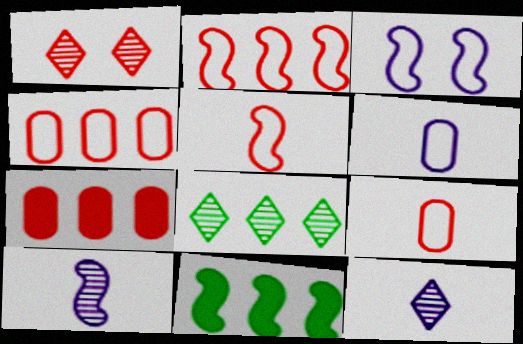[[1, 5, 7], 
[1, 6, 11], 
[1, 8, 12]]